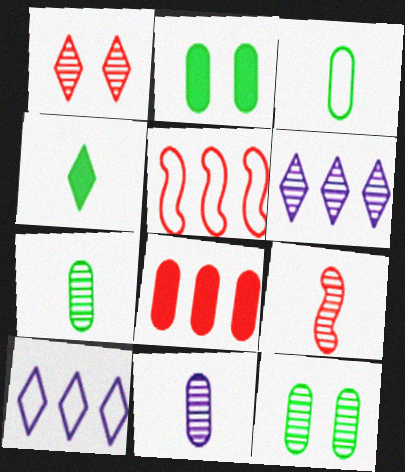[[1, 4, 10], 
[2, 9, 10], 
[6, 9, 12]]